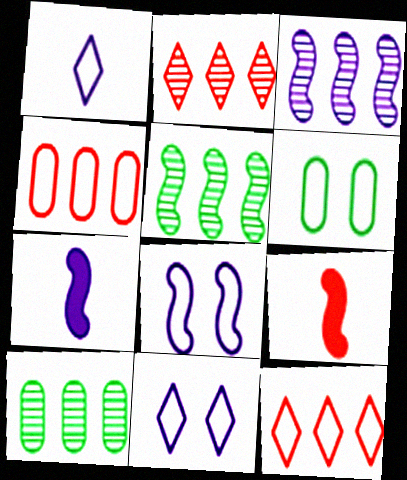[[2, 3, 10], 
[2, 6, 7], 
[3, 7, 8], 
[5, 8, 9], 
[9, 10, 11]]